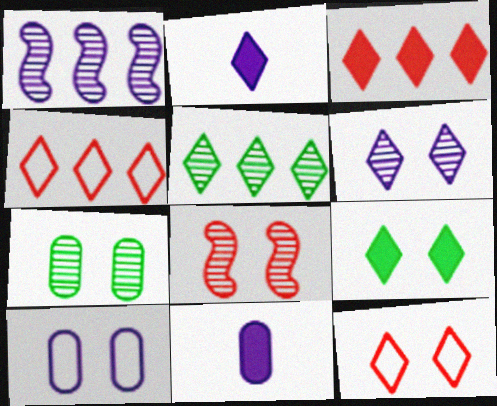[[1, 2, 10], 
[2, 3, 9], 
[2, 5, 12], 
[6, 7, 8], 
[6, 9, 12], 
[8, 9, 10]]